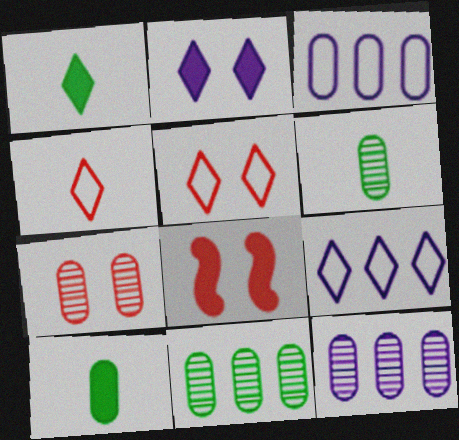[[3, 7, 10], 
[5, 7, 8], 
[6, 7, 12], 
[6, 8, 9]]